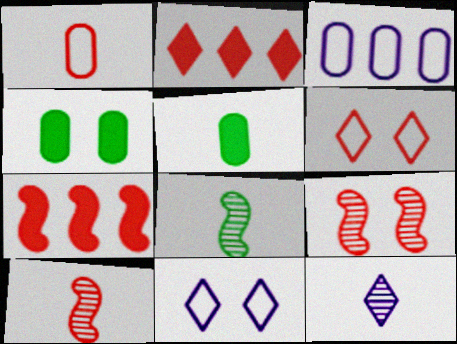[[1, 2, 9], 
[4, 9, 11]]